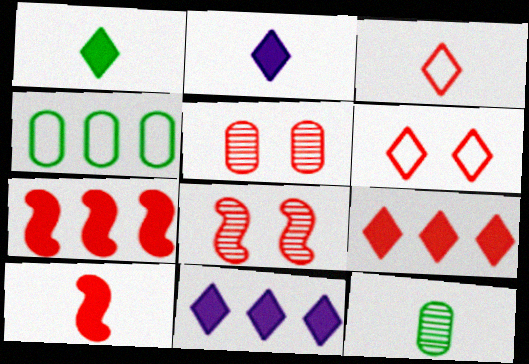[[2, 4, 8], 
[3, 5, 7]]